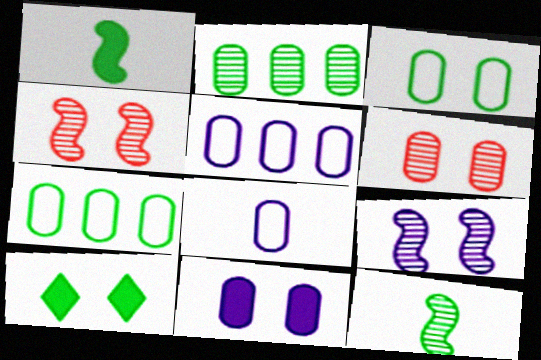[[3, 6, 11], 
[7, 10, 12]]